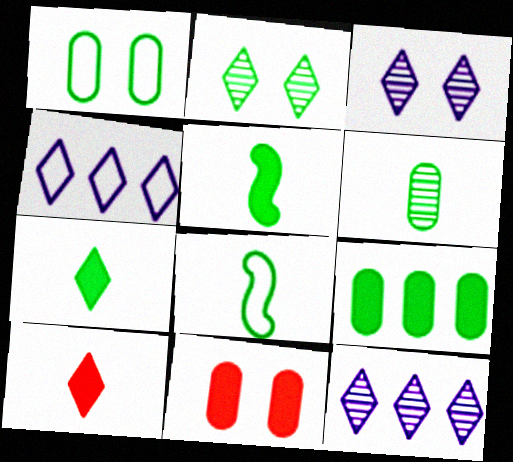[[1, 6, 9], 
[2, 4, 10], 
[2, 8, 9], 
[6, 7, 8], 
[8, 11, 12]]